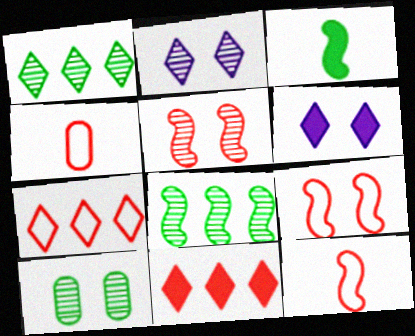[[2, 5, 10], 
[4, 5, 11], 
[4, 6, 8], 
[4, 7, 9], 
[6, 9, 10]]